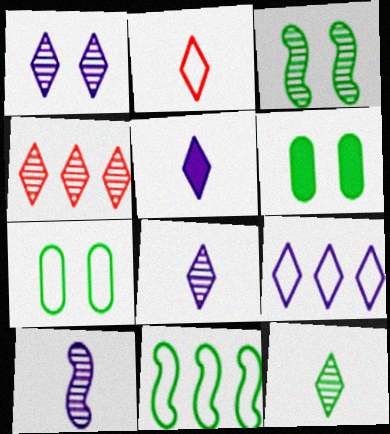[[1, 4, 12], 
[1, 5, 9], 
[2, 5, 12], 
[6, 11, 12]]